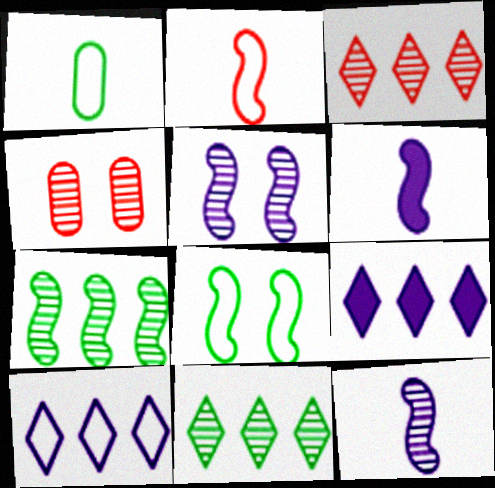[[4, 11, 12]]